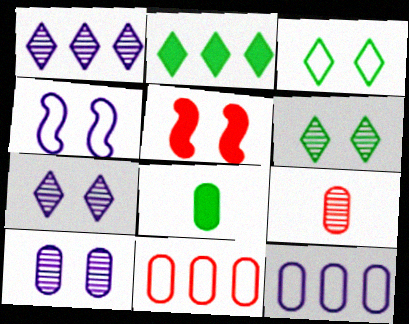[[2, 4, 9], 
[3, 5, 10], 
[8, 10, 11]]